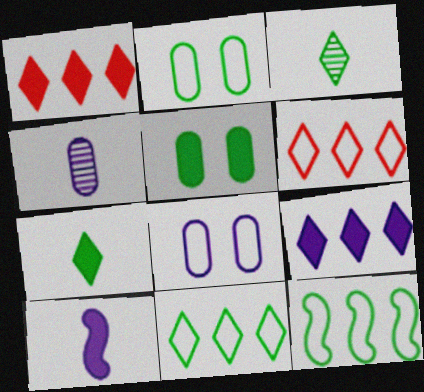[[1, 5, 10], 
[3, 5, 12]]